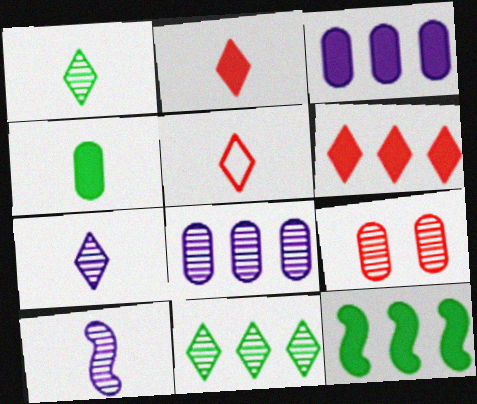[[3, 6, 12], 
[4, 5, 10], 
[9, 10, 11]]